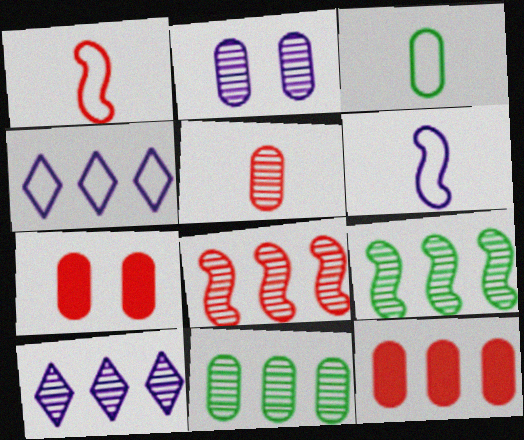[[2, 3, 12], 
[2, 5, 11], 
[4, 9, 12], 
[8, 10, 11]]